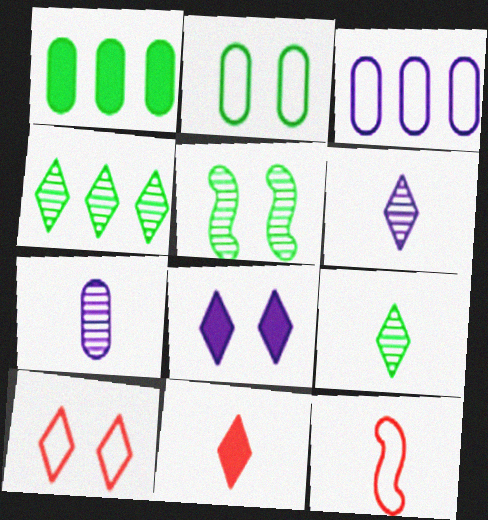[[3, 5, 11]]